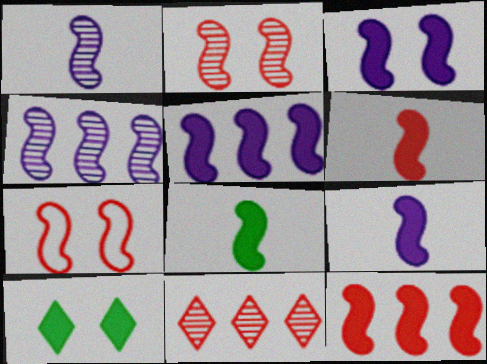[[3, 5, 9], 
[3, 8, 12], 
[4, 7, 8], 
[6, 8, 9]]